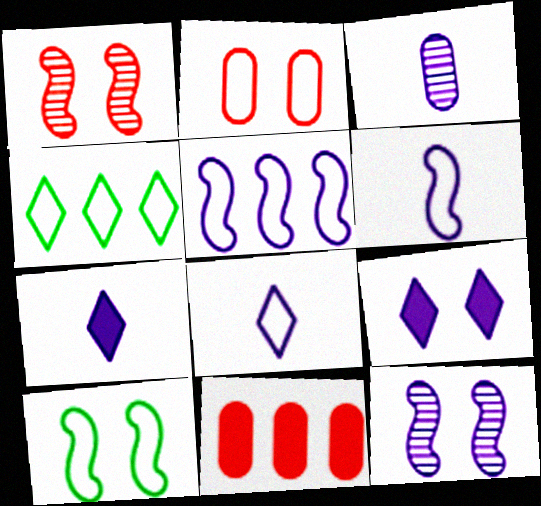[[2, 4, 6], 
[3, 5, 9], 
[3, 6, 7]]